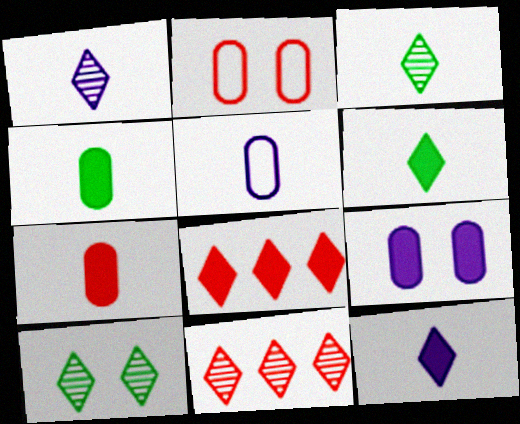[[1, 10, 11]]